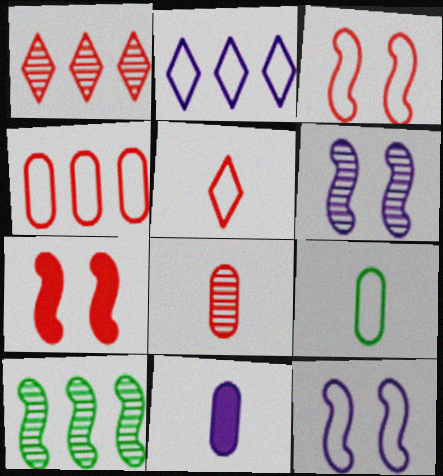[[2, 3, 9], 
[2, 6, 11], 
[3, 4, 5], 
[8, 9, 11]]